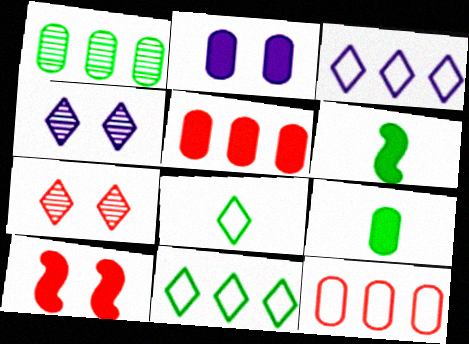[[2, 5, 9], 
[4, 6, 12]]